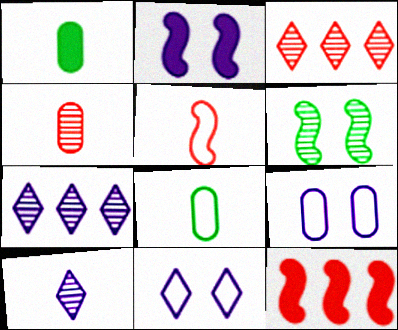[[1, 5, 10], 
[2, 3, 8], 
[4, 6, 7]]